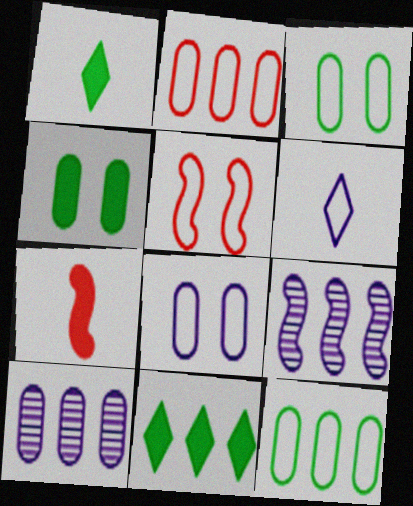[[1, 5, 10], 
[2, 9, 11], 
[5, 6, 12]]